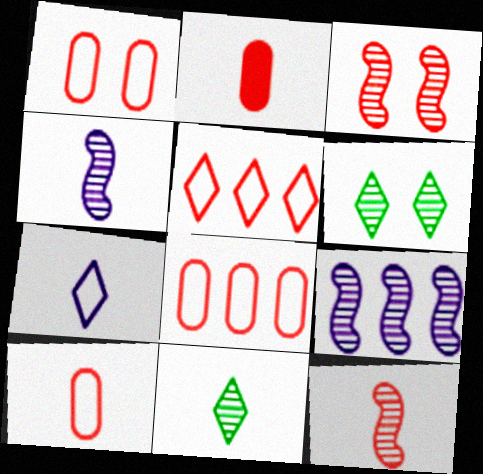[[1, 8, 10], 
[2, 3, 5]]